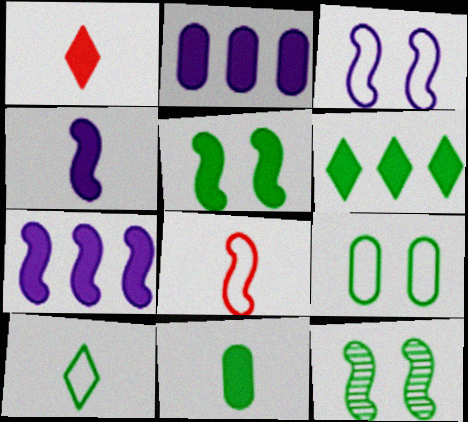[[1, 2, 5], 
[1, 4, 11], 
[5, 6, 11], 
[7, 8, 12]]